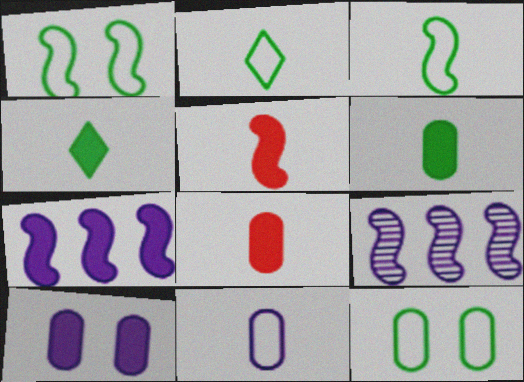[[1, 5, 9]]